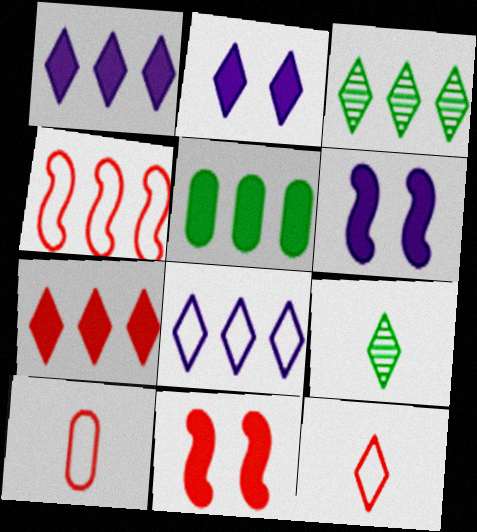[[2, 3, 12], 
[3, 6, 10], 
[3, 7, 8]]